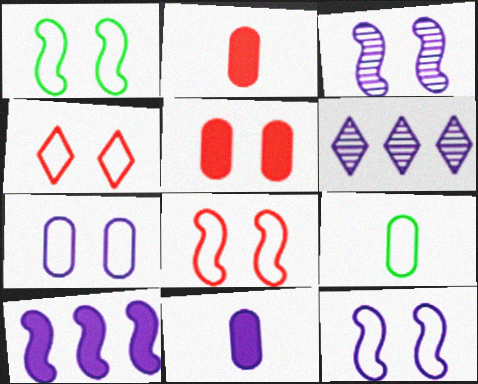[[1, 2, 6], 
[1, 4, 7], 
[1, 8, 12], 
[6, 11, 12]]